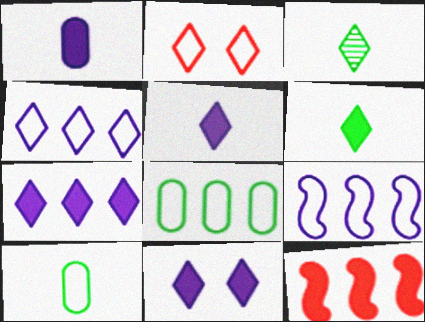[[2, 3, 7], 
[2, 9, 10], 
[5, 7, 11]]